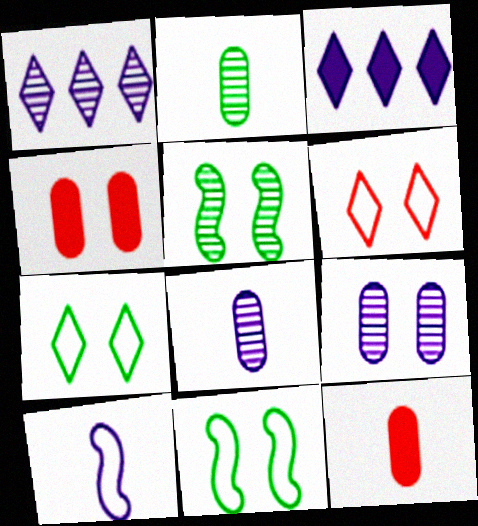[[1, 11, 12], 
[3, 9, 10]]